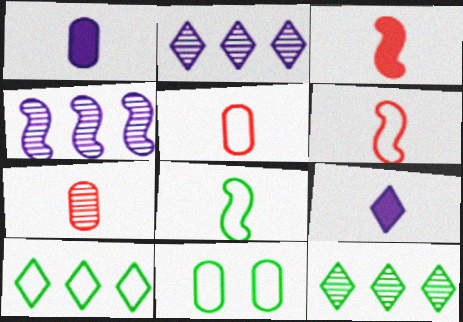[[2, 3, 11], 
[7, 8, 9], 
[8, 10, 11]]